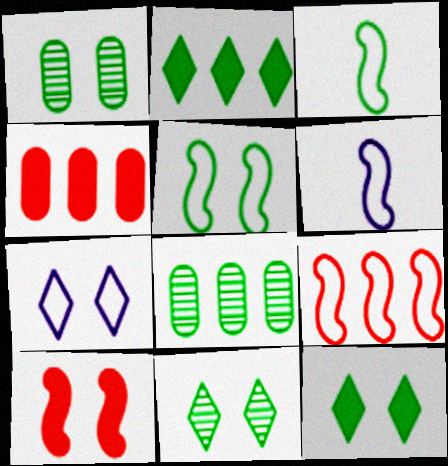[[1, 2, 3], 
[1, 5, 12], 
[1, 7, 10], 
[3, 8, 12], 
[4, 6, 11], 
[5, 6, 9]]